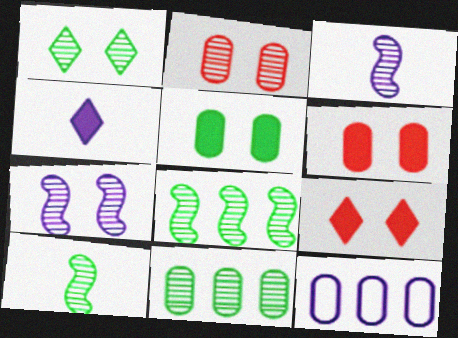[[1, 2, 7], 
[1, 10, 11], 
[4, 7, 12], 
[9, 10, 12]]